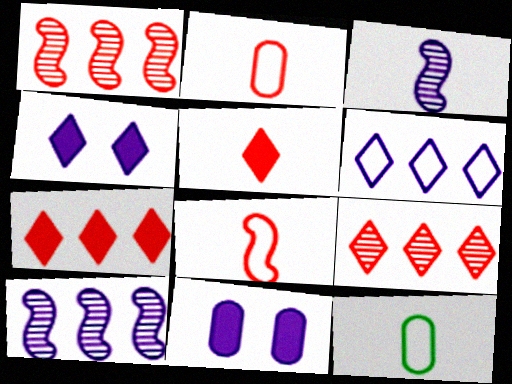[[1, 4, 12], 
[3, 5, 12], 
[3, 6, 11]]